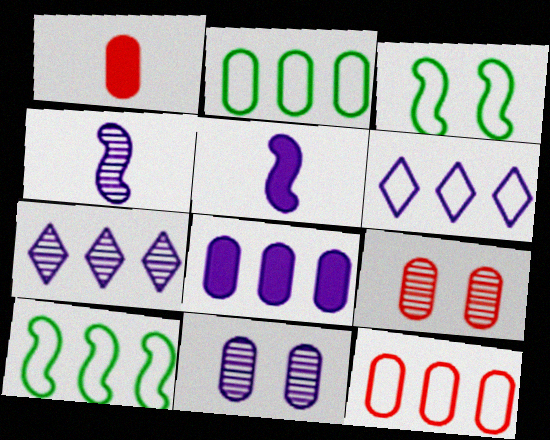[[1, 2, 11], 
[1, 3, 7], 
[1, 9, 12], 
[4, 7, 11], 
[5, 6, 11], 
[6, 10, 12]]